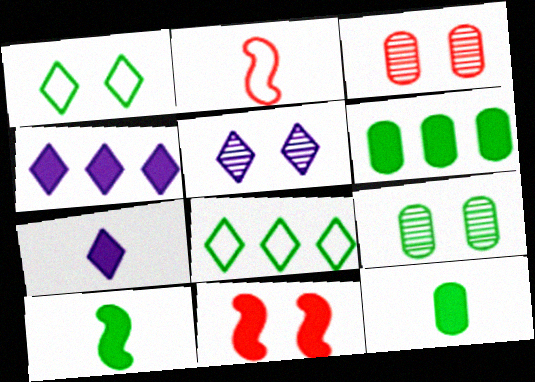[[2, 4, 9], 
[2, 5, 6], 
[4, 11, 12], 
[6, 7, 11], 
[8, 9, 10]]